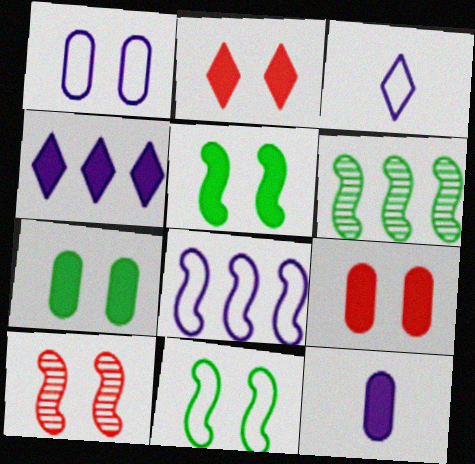[[1, 3, 8], 
[3, 6, 9]]